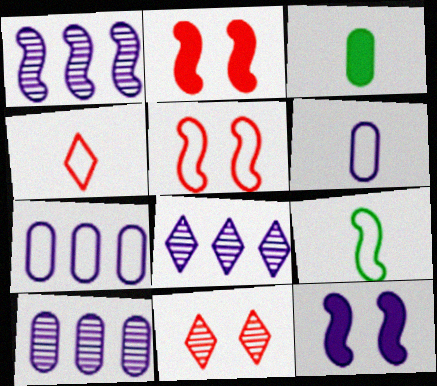[[1, 2, 9], 
[1, 8, 10], 
[3, 5, 8], 
[4, 6, 9], 
[6, 8, 12]]